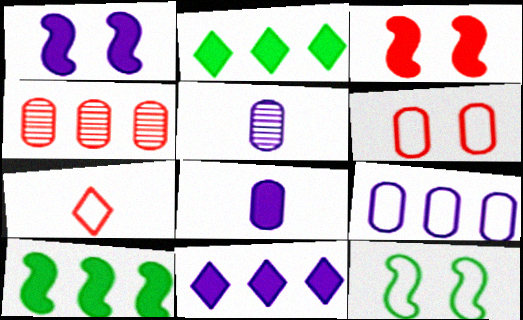[[1, 8, 11], 
[2, 3, 8], 
[3, 4, 7], 
[7, 9, 12]]